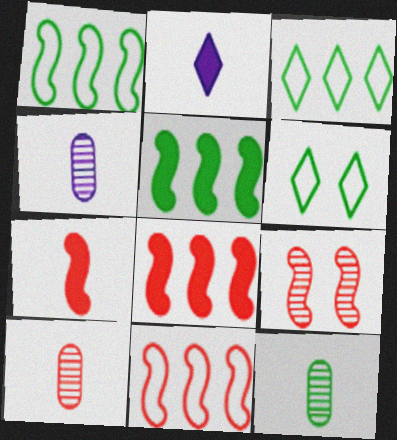[[4, 6, 8], 
[4, 10, 12], 
[5, 6, 12], 
[7, 9, 11]]